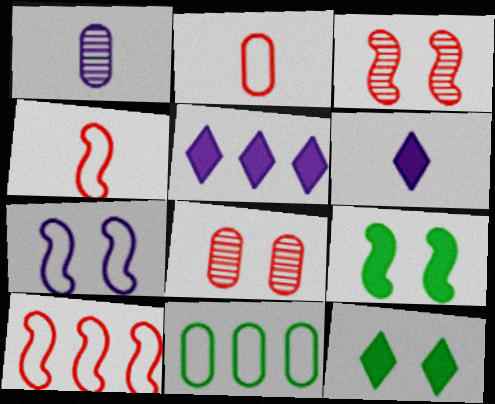[[1, 5, 7], 
[1, 10, 12], 
[3, 6, 11], 
[3, 7, 9], 
[7, 8, 12]]